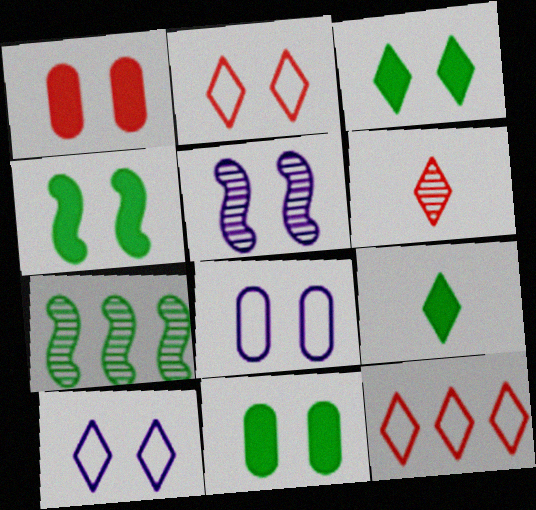[[2, 5, 11], 
[3, 4, 11]]